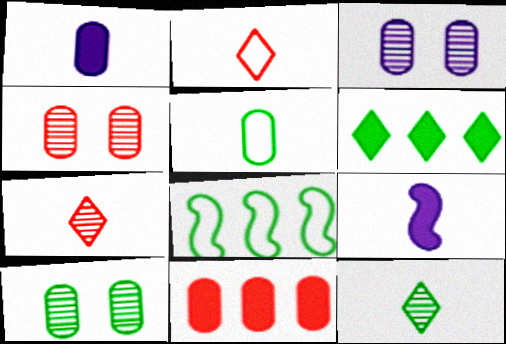[[3, 4, 10], 
[3, 5, 11], 
[5, 7, 9]]